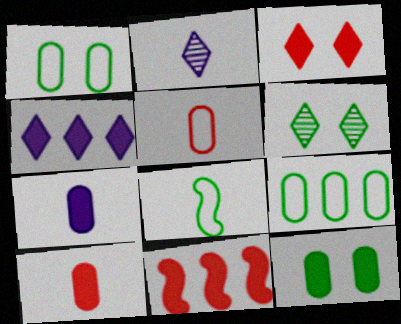[[1, 2, 11], 
[2, 8, 10], 
[3, 10, 11]]